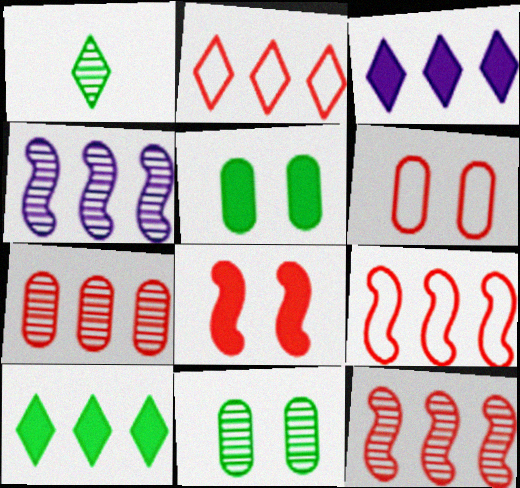[]